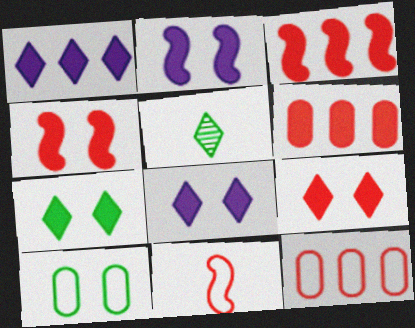[[2, 5, 12], 
[7, 8, 9]]